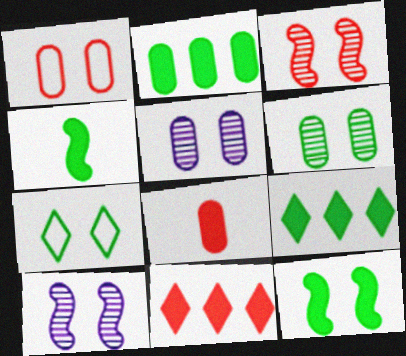[[6, 7, 12]]